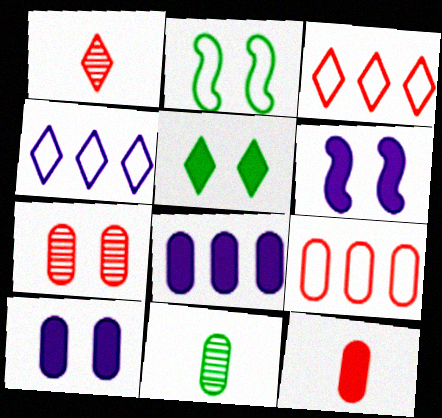[[1, 2, 8], 
[1, 4, 5], 
[3, 6, 11], 
[7, 9, 12], 
[9, 10, 11]]